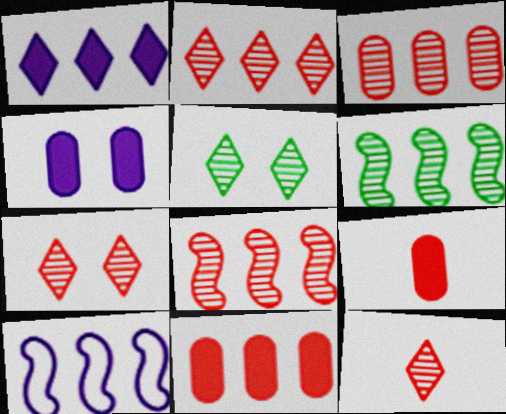[[2, 3, 8], 
[2, 7, 12], 
[5, 9, 10]]